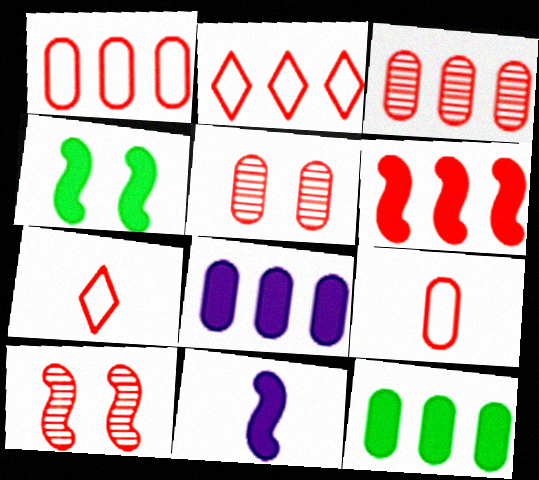[[2, 3, 6], 
[4, 6, 11], 
[5, 6, 7]]